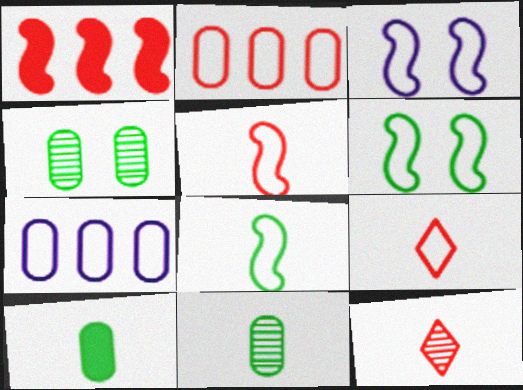[[6, 7, 9]]